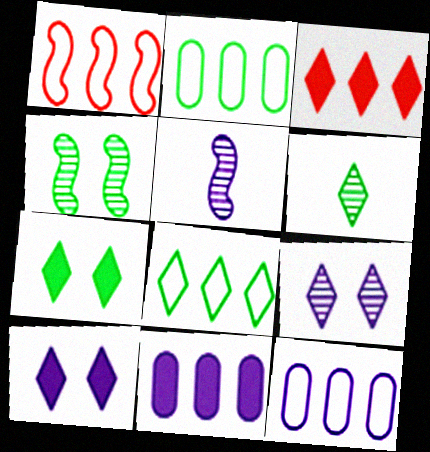[[1, 8, 12], 
[5, 10, 12], 
[6, 7, 8]]